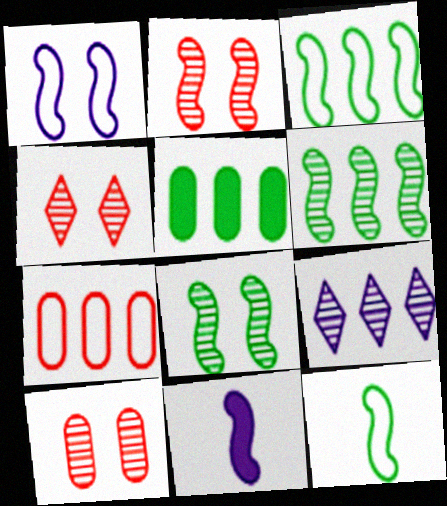[[2, 3, 11], 
[2, 4, 10]]